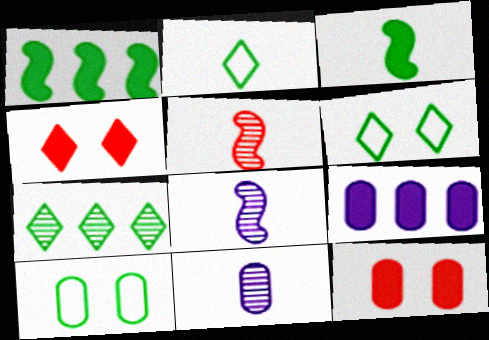[[3, 4, 9], 
[3, 7, 10], 
[5, 6, 9]]